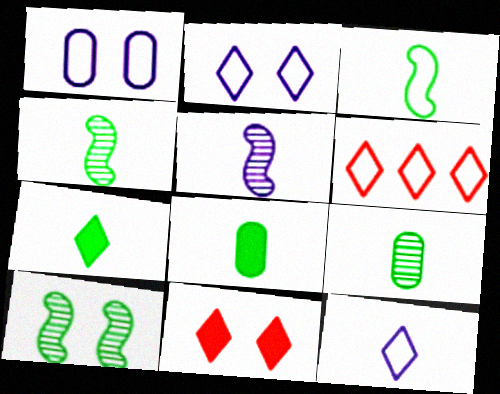[[1, 3, 6], 
[1, 10, 11], 
[3, 7, 9]]